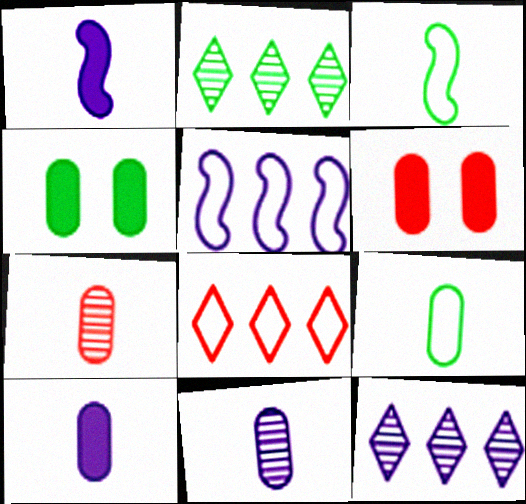[[2, 3, 4], 
[3, 6, 12], 
[7, 9, 10]]